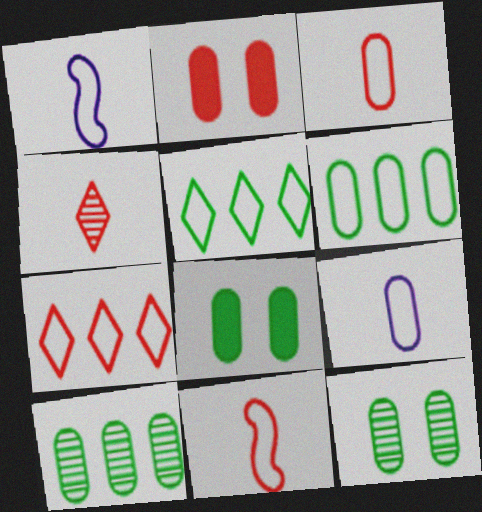[[2, 9, 10]]